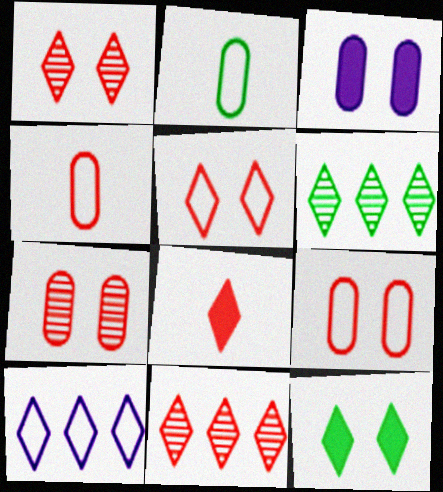[[5, 8, 11]]